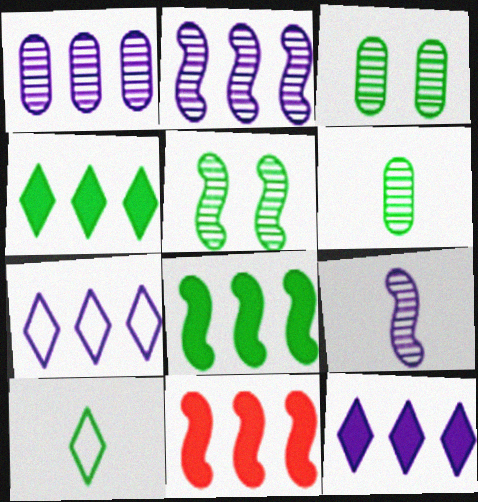[[3, 8, 10]]